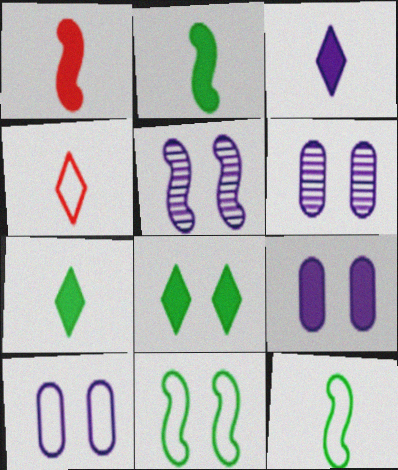[[6, 9, 10]]